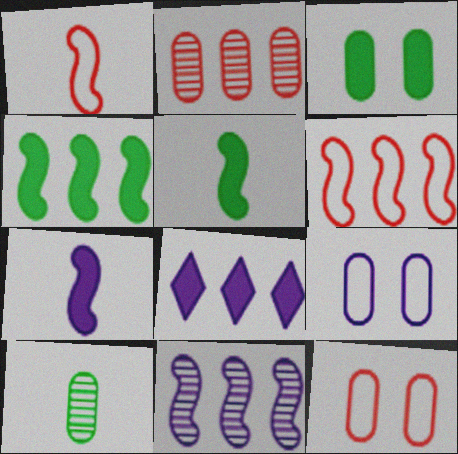[[4, 6, 11]]